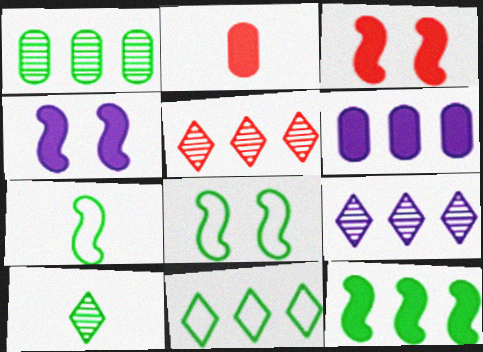[[1, 11, 12], 
[2, 8, 9]]